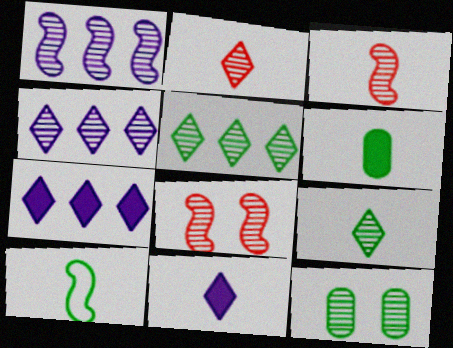[[1, 2, 12], 
[3, 4, 12], 
[6, 9, 10]]